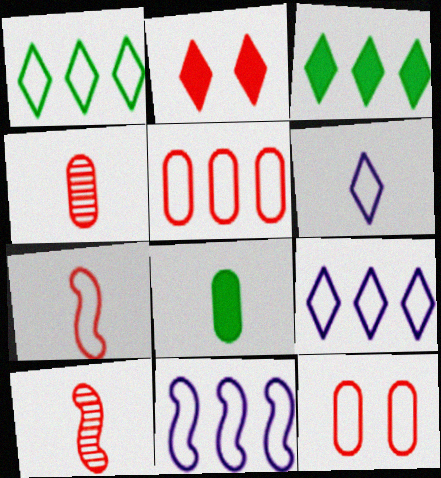[[1, 5, 11], 
[2, 5, 10], 
[6, 8, 10]]